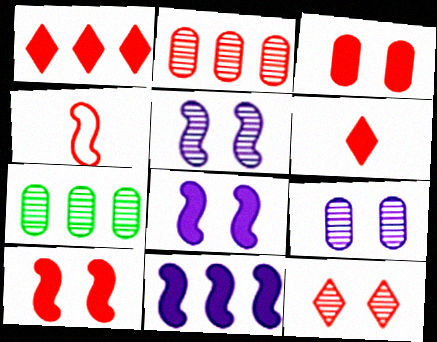[]